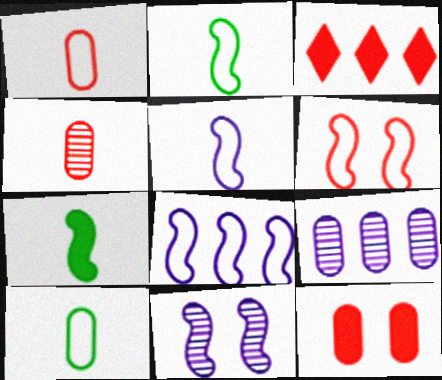[[2, 6, 8], 
[3, 4, 6], 
[3, 10, 11], 
[9, 10, 12]]